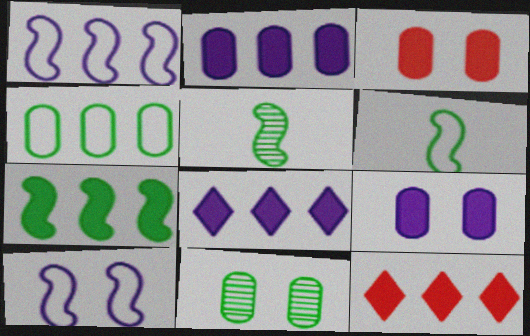[[2, 7, 12]]